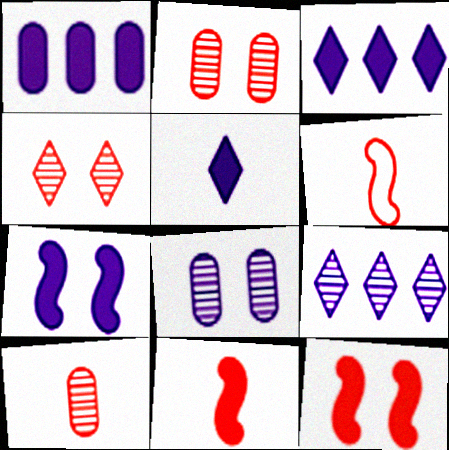[[1, 5, 7]]